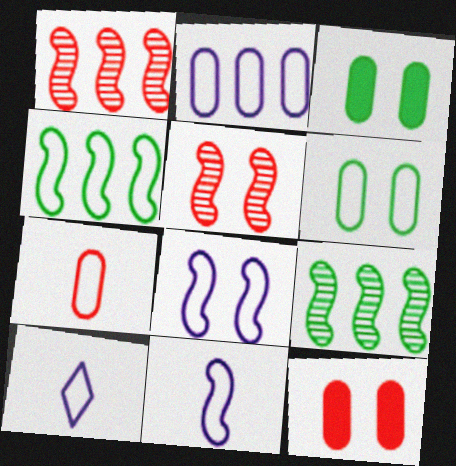[[1, 3, 10], 
[2, 6, 7], 
[2, 8, 10], 
[9, 10, 12]]